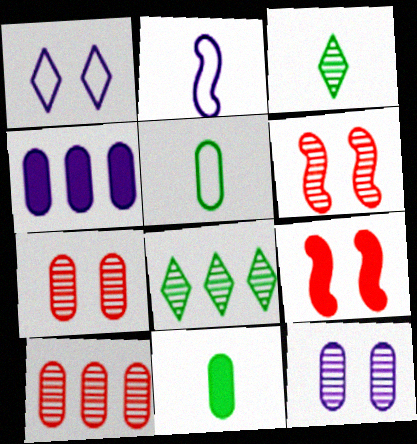[[4, 5, 7]]